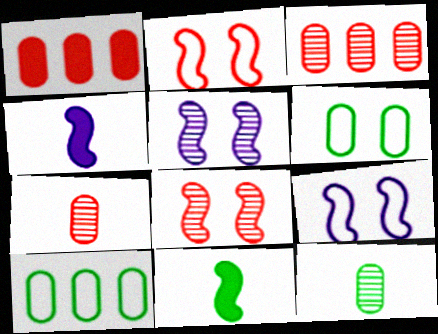[]